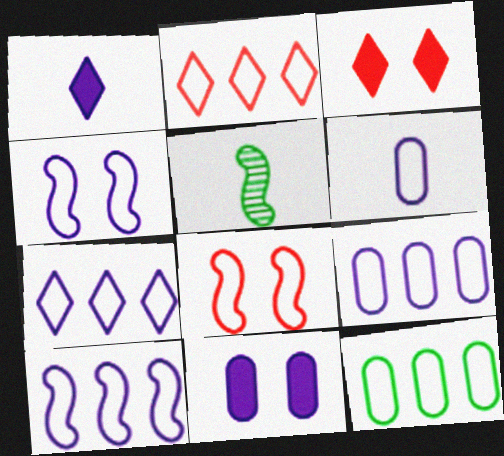[[2, 5, 11], 
[2, 10, 12], 
[3, 5, 9], 
[4, 6, 7], 
[7, 9, 10]]